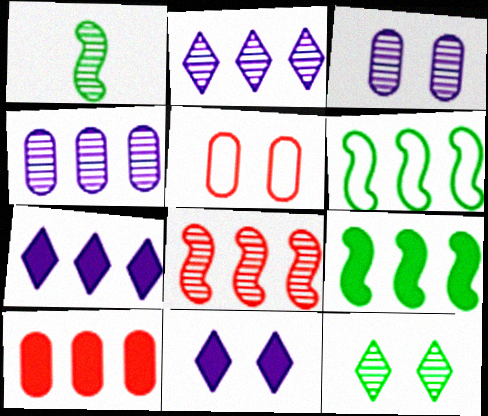[[1, 5, 7], 
[2, 6, 10], 
[7, 9, 10]]